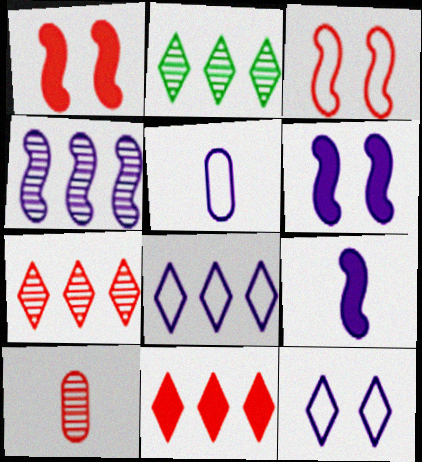[[1, 2, 5], 
[2, 8, 11], 
[3, 10, 11]]